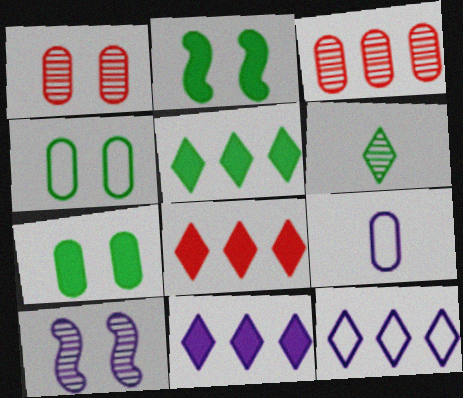[[3, 6, 10], 
[3, 7, 9], 
[5, 8, 11], 
[9, 10, 11]]